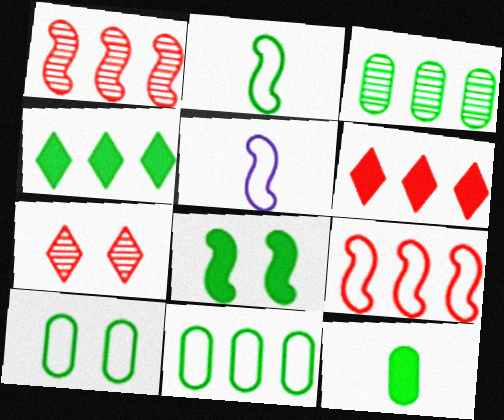[[1, 5, 8], 
[3, 10, 12], 
[4, 8, 12]]